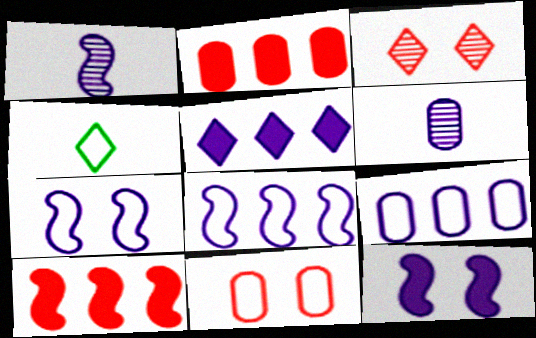[[1, 8, 12], 
[3, 4, 5], 
[4, 8, 11], 
[5, 6, 7]]